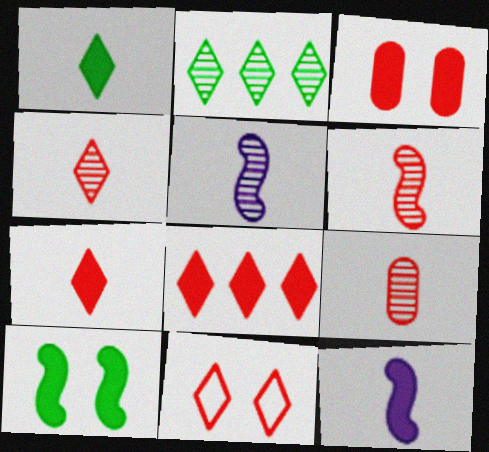[[4, 6, 9], 
[4, 8, 11]]